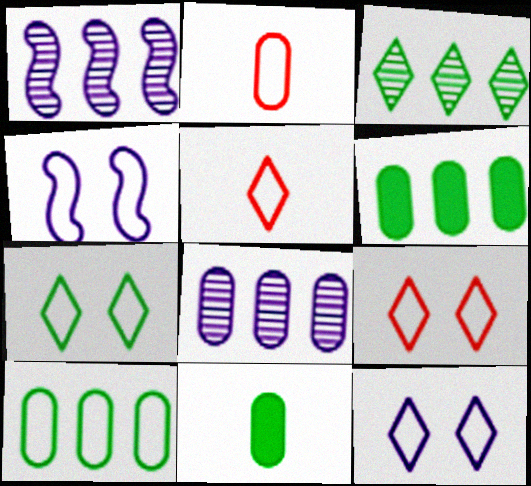[[1, 9, 11], 
[4, 5, 10], 
[7, 9, 12]]